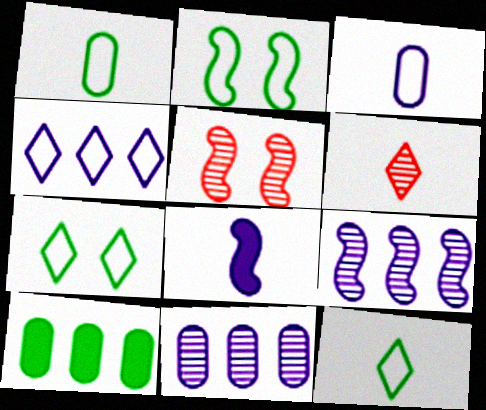[[1, 6, 8]]